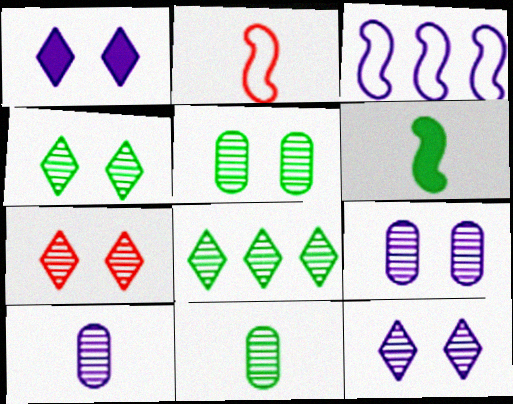[[1, 3, 10], 
[4, 7, 12]]